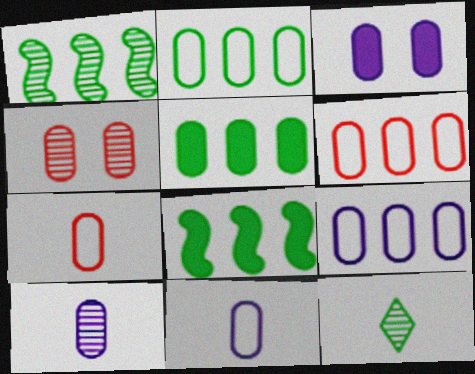[[2, 6, 9], 
[3, 9, 10], 
[4, 5, 11]]